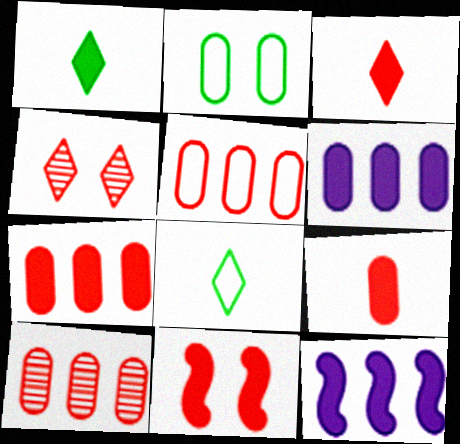[[1, 6, 11], 
[3, 7, 11], 
[5, 7, 10]]